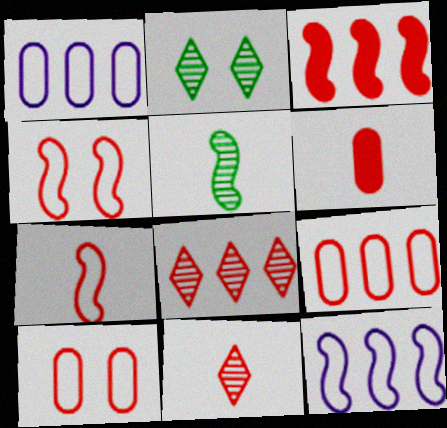[[2, 6, 12], 
[3, 8, 9], 
[3, 10, 11], 
[4, 6, 8], 
[6, 7, 11]]